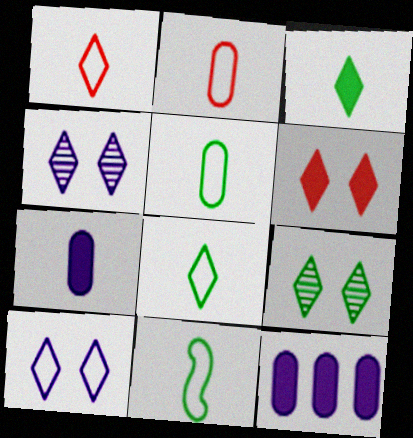[[5, 8, 11], 
[6, 9, 10]]